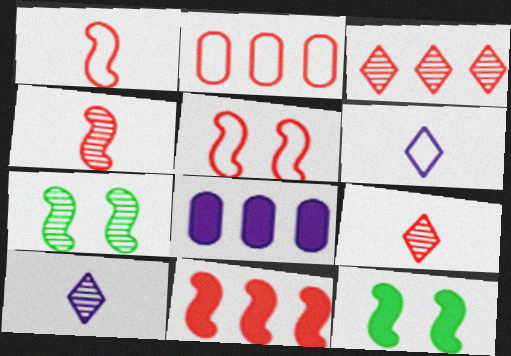[[2, 3, 11], 
[2, 10, 12], 
[4, 5, 11]]